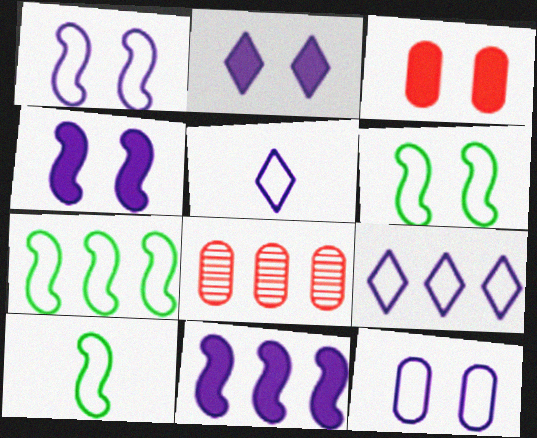[[2, 8, 10], 
[6, 7, 10]]